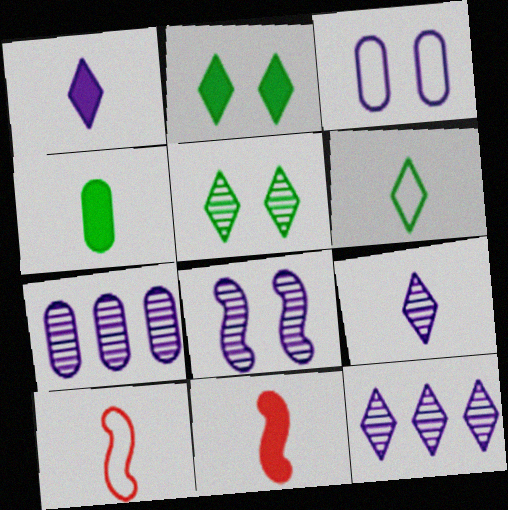[[1, 4, 11], 
[2, 7, 10], 
[4, 9, 10], 
[7, 8, 9]]